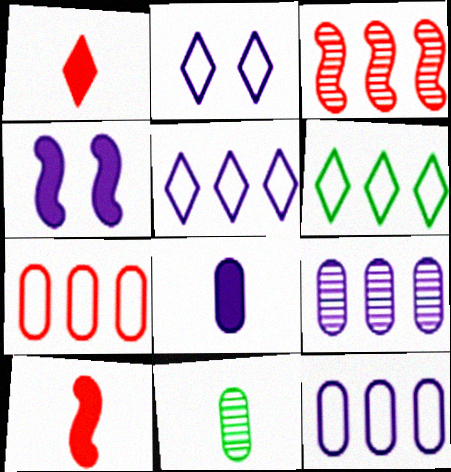[]